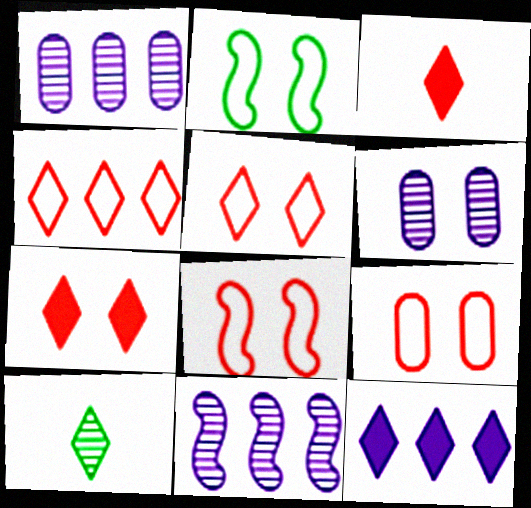[[1, 2, 3], 
[2, 6, 7], 
[5, 8, 9], 
[5, 10, 12]]